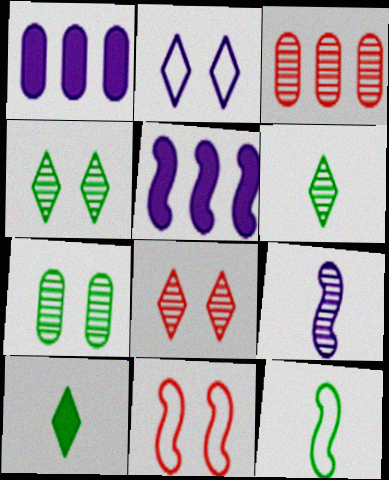[[1, 2, 9], 
[1, 6, 11], 
[1, 8, 12], 
[3, 4, 9]]